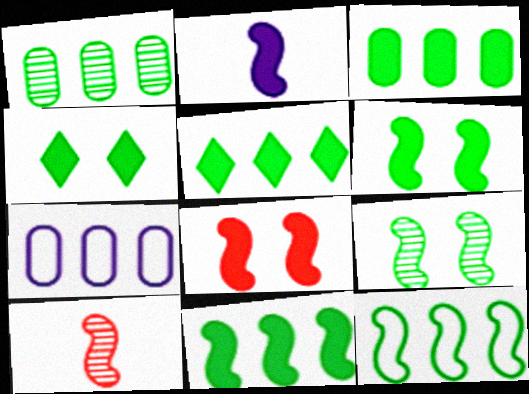[[1, 5, 12], 
[2, 8, 11], 
[3, 5, 11], 
[4, 7, 10]]